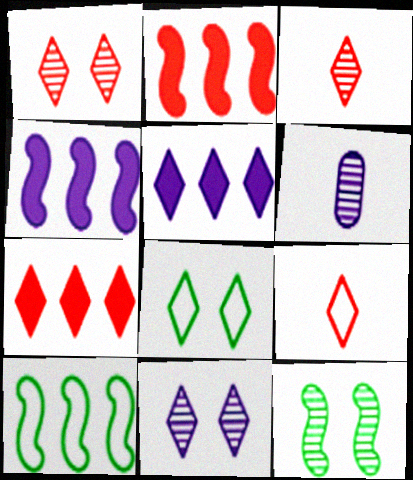[[1, 7, 9], 
[2, 6, 8], 
[3, 5, 8]]